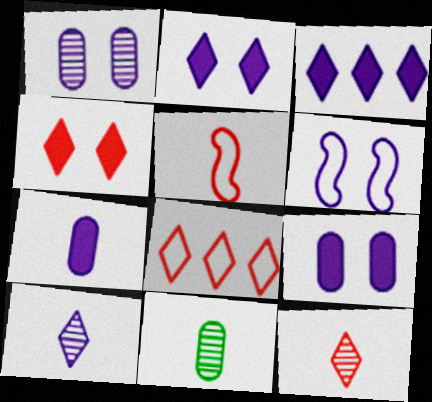[[1, 2, 6], 
[4, 8, 12]]